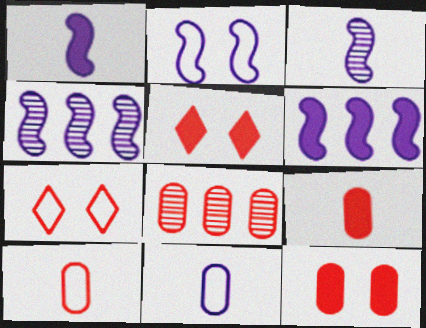[[1, 2, 4], 
[2, 3, 6], 
[8, 10, 12]]